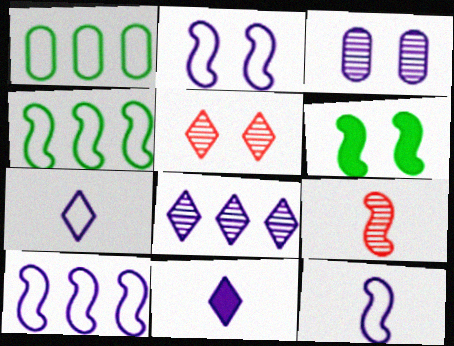[[2, 10, 12], 
[3, 10, 11], 
[6, 9, 10]]